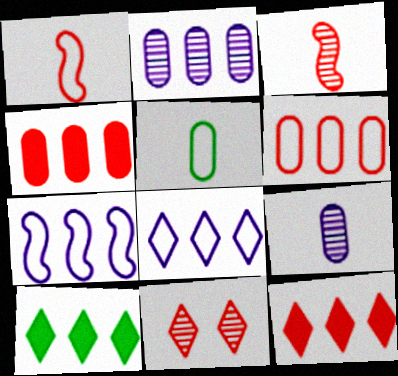[[1, 4, 11]]